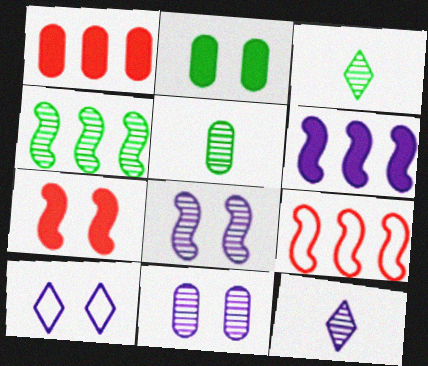[[2, 9, 12], 
[4, 6, 9]]